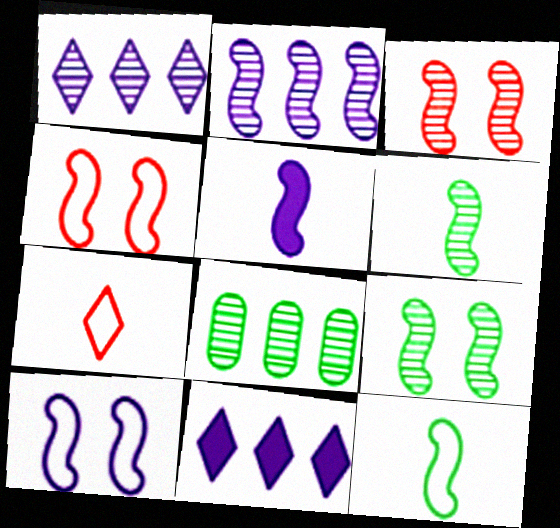[[2, 3, 6], 
[2, 5, 10]]